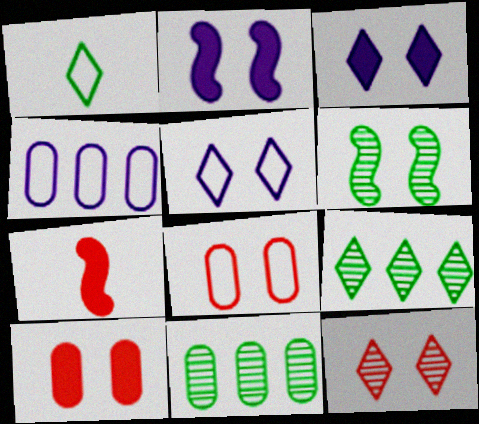[[3, 6, 8], 
[5, 6, 10], 
[5, 7, 11]]